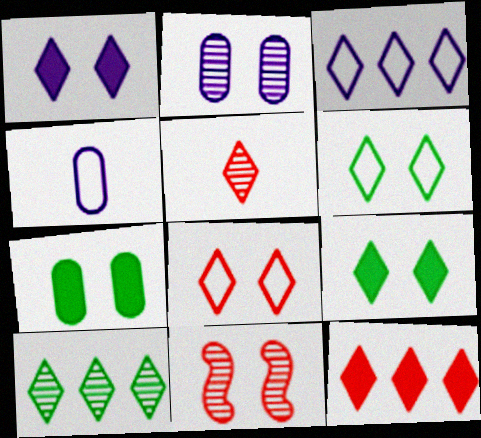[[3, 5, 9], 
[3, 10, 12], 
[5, 8, 12]]